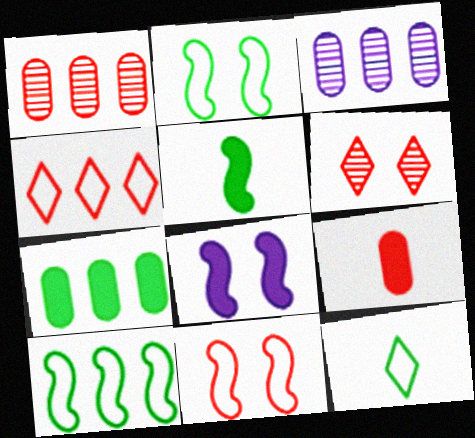[[1, 8, 12]]